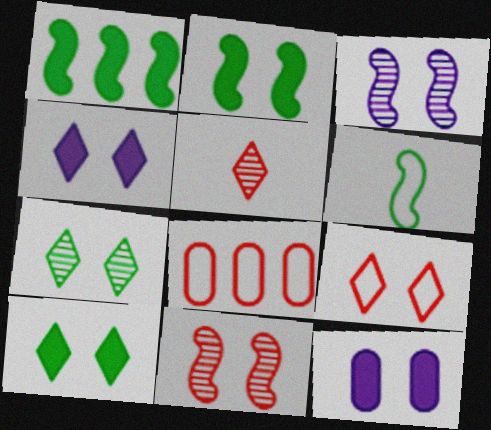[[4, 7, 9]]